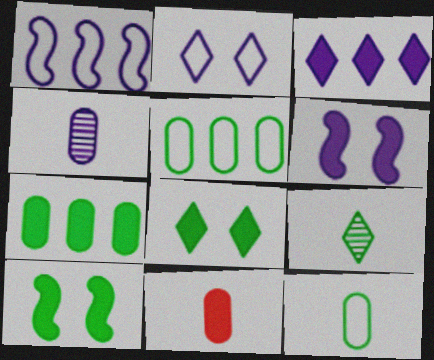[[3, 10, 11], 
[4, 11, 12], 
[5, 9, 10]]